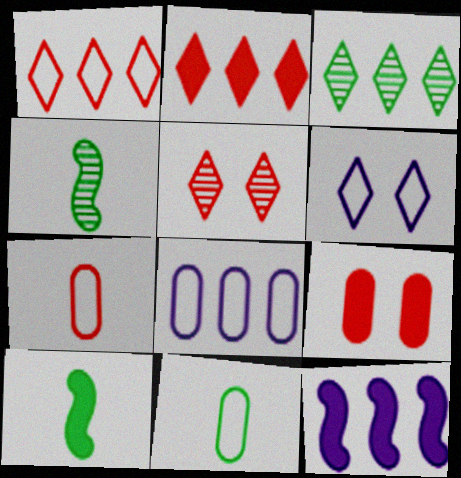[[5, 8, 10], 
[5, 11, 12]]